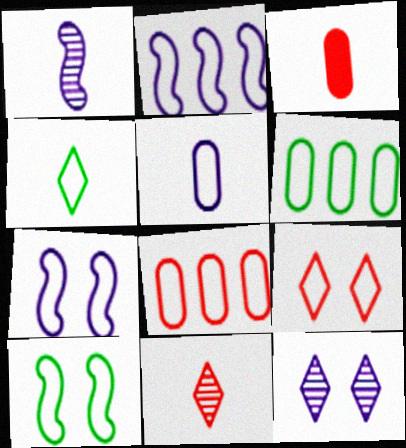[[1, 3, 4], 
[4, 6, 10], 
[4, 7, 8]]